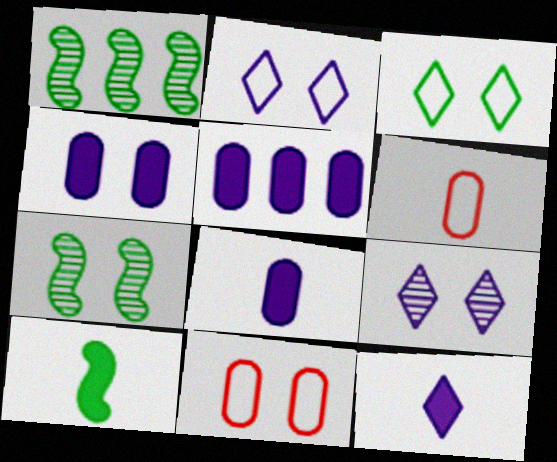[[1, 11, 12], 
[4, 5, 8]]